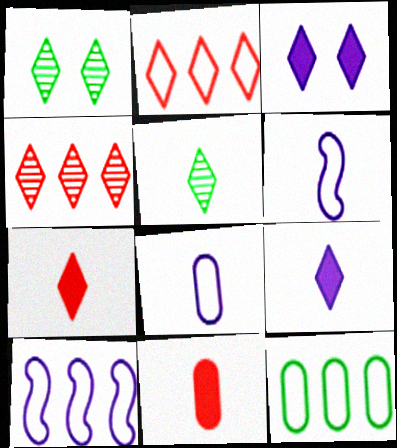[[1, 2, 9], 
[1, 10, 11], 
[2, 3, 5], 
[2, 10, 12], 
[5, 6, 11]]